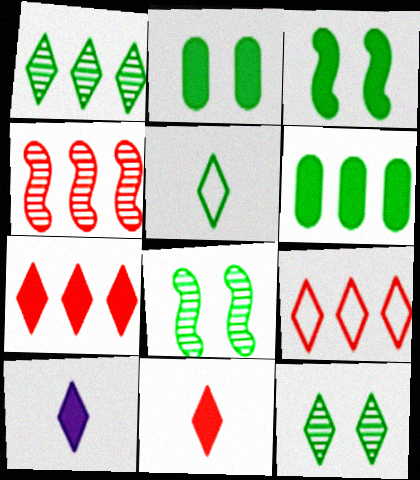[[5, 6, 8], 
[9, 10, 12]]